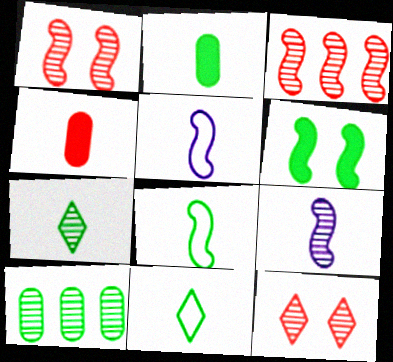[[2, 7, 8], 
[3, 5, 6], 
[4, 5, 7], 
[4, 9, 11], 
[6, 10, 11], 
[9, 10, 12]]